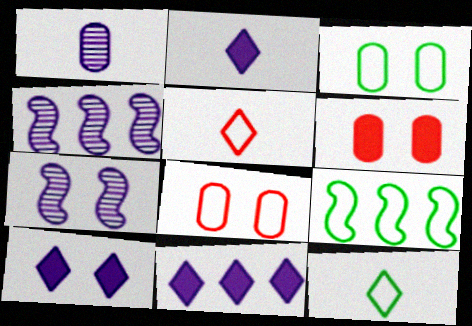[[2, 10, 11], 
[3, 9, 12], 
[4, 6, 12]]